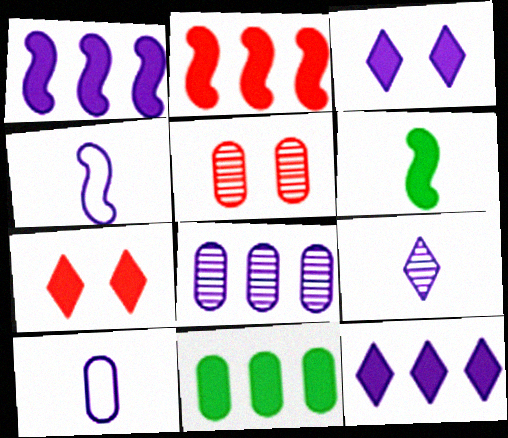[[2, 11, 12], 
[3, 4, 8], 
[5, 10, 11]]